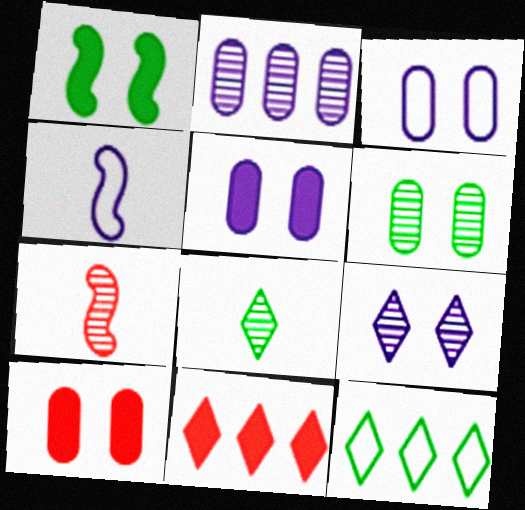[[3, 6, 10], 
[4, 6, 11], 
[5, 7, 12]]